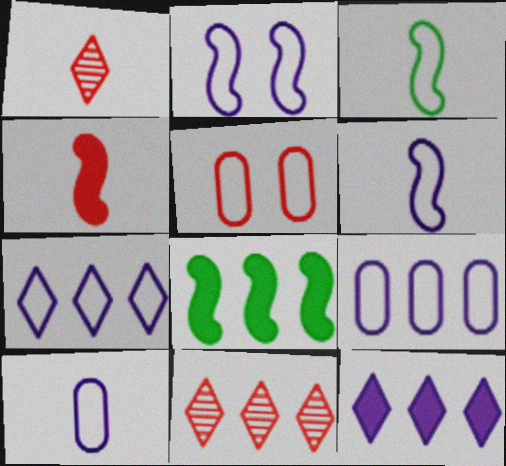[[2, 7, 10], 
[3, 5, 7], 
[4, 5, 11], 
[8, 9, 11]]